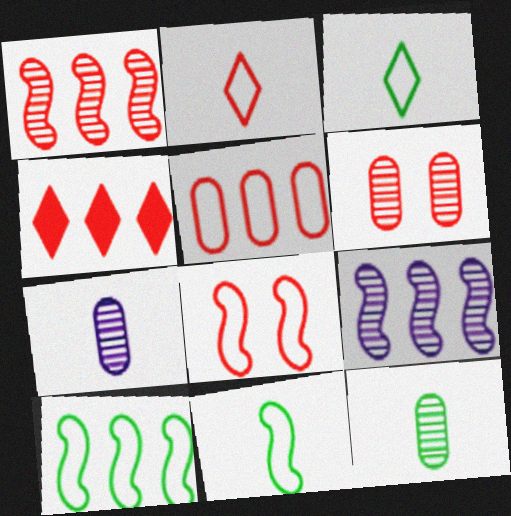[[1, 4, 5], 
[2, 5, 8]]